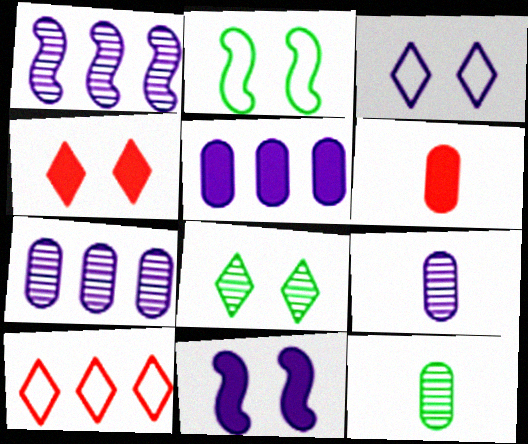[[3, 4, 8], 
[10, 11, 12]]